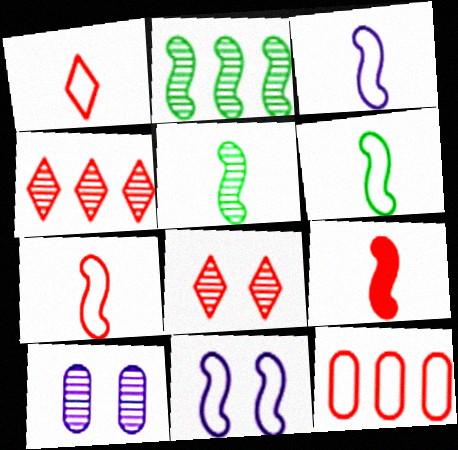[[2, 9, 11], 
[3, 5, 9], 
[3, 6, 7], 
[4, 5, 10], 
[8, 9, 12]]